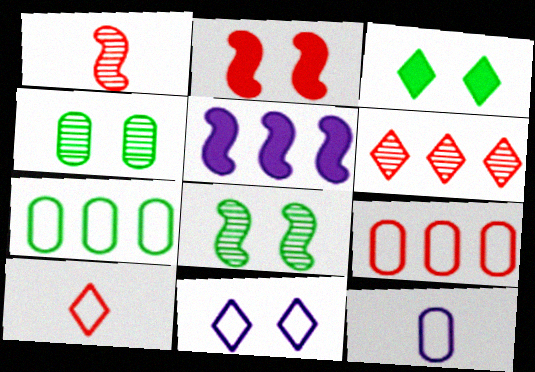[[2, 4, 11], 
[4, 5, 10], 
[5, 6, 7]]